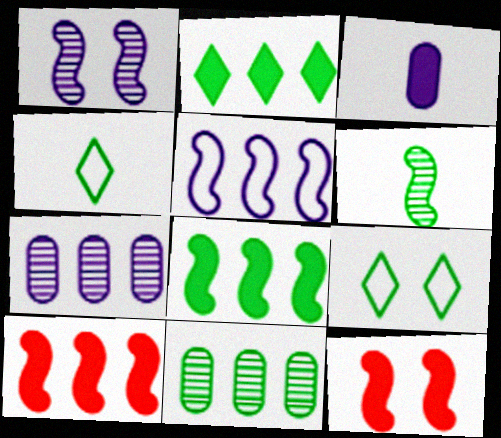[[2, 3, 12], 
[4, 7, 12], 
[5, 6, 12]]